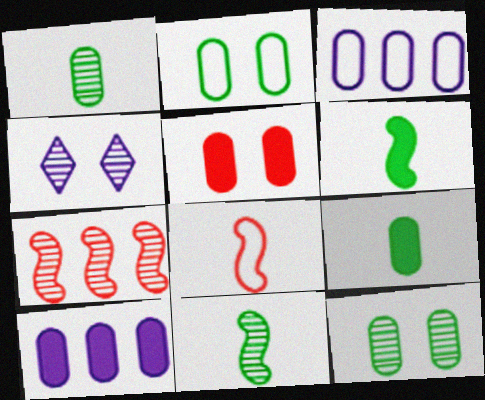[[1, 3, 5], 
[1, 4, 7], 
[5, 9, 10]]